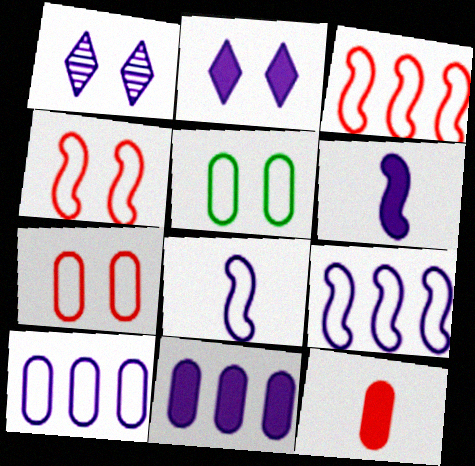[[1, 6, 10], 
[1, 8, 11], 
[2, 6, 11]]